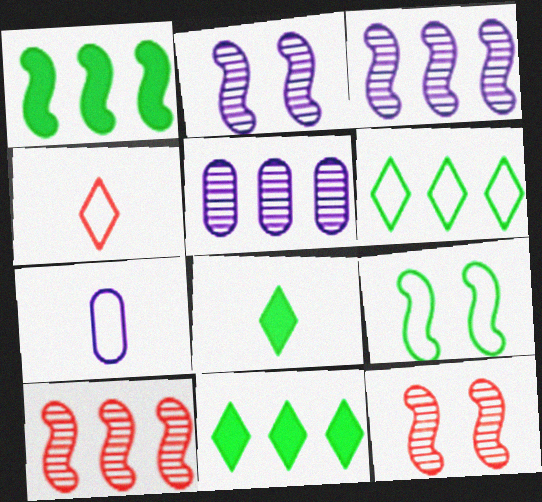[[7, 11, 12]]